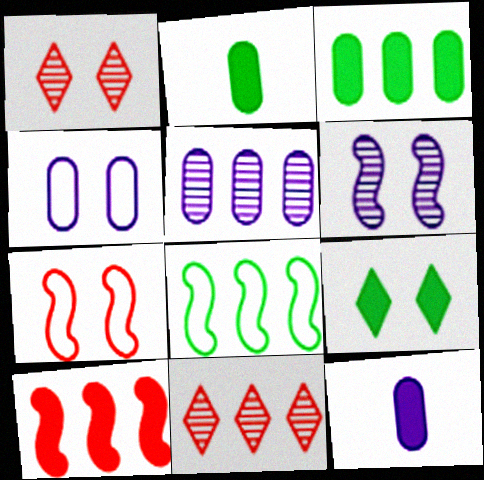[[1, 8, 12], 
[4, 5, 12], 
[9, 10, 12]]